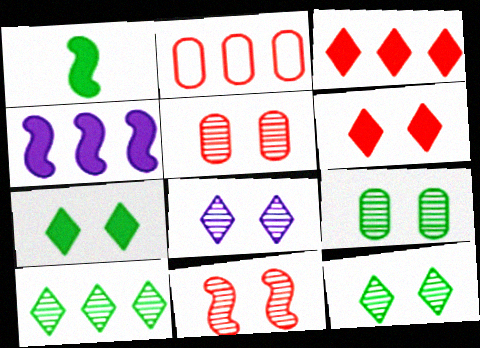[[1, 2, 8], 
[2, 4, 10], 
[8, 9, 11]]